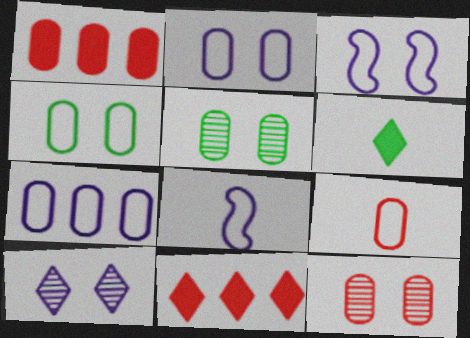[[1, 9, 12], 
[4, 7, 9], 
[5, 8, 11]]